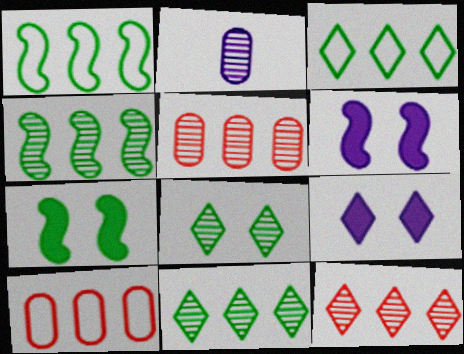[]